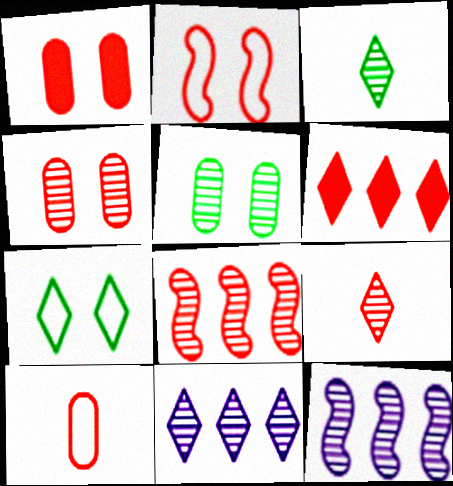[[3, 4, 12], 
[4, 8, 9], 
[5, 9, 12]]